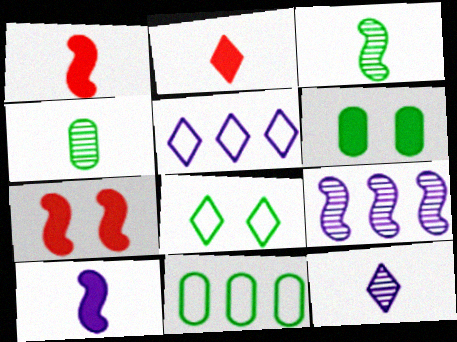[[4, 5, 7], 
[4, 6, 11], 
[7, 11, 12]]